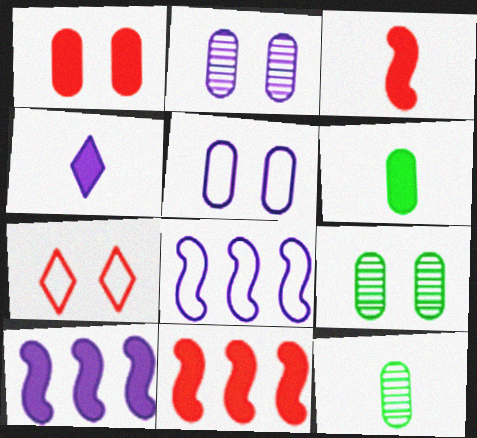[[1, 5, 9], 
[2, 4, 8], 
[3, 4, 6], 
[7, 10, 12]]